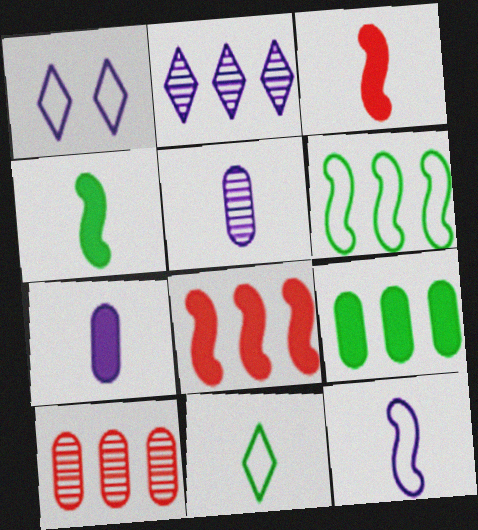[[1, 4, 10], 
[3, 5, 11]]